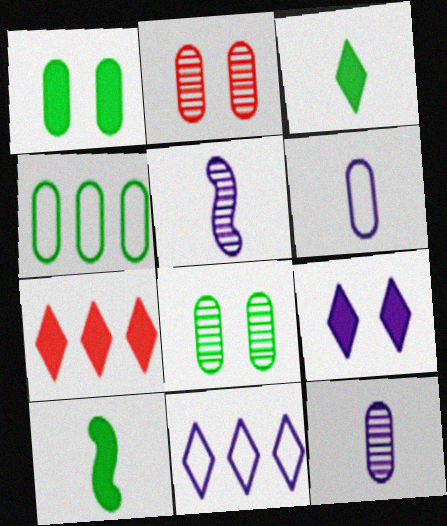[[2, 10, 11], 
[3, 7, 9]]